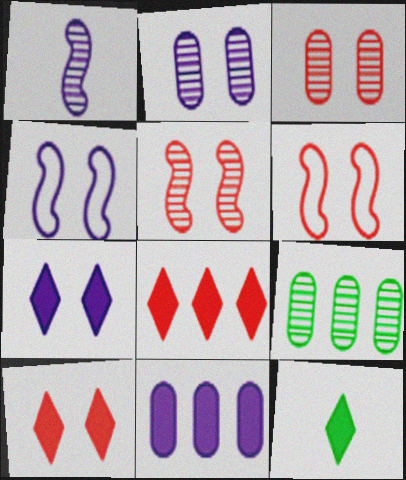[[2, 4, 7], 
[3, 6, 10], 
[7, 8, 12]]